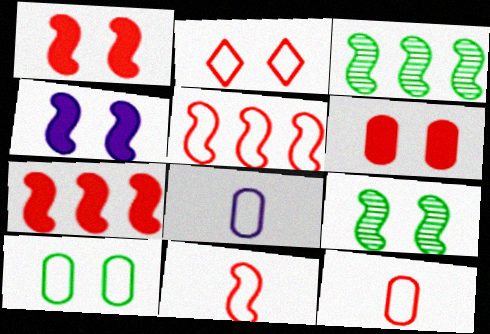[[2, 5, 12], 
[3, 4, 11]]